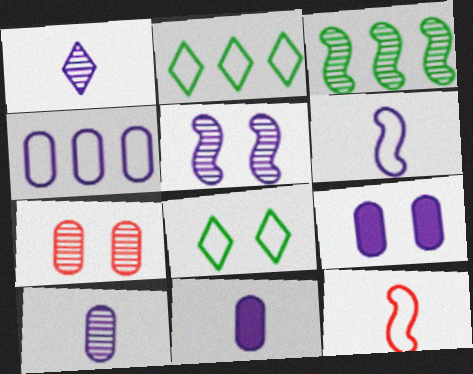[[1, 3, 7], 
[1, 6, 11], 
[4, 8, 12], 
[4, 9, 10]]